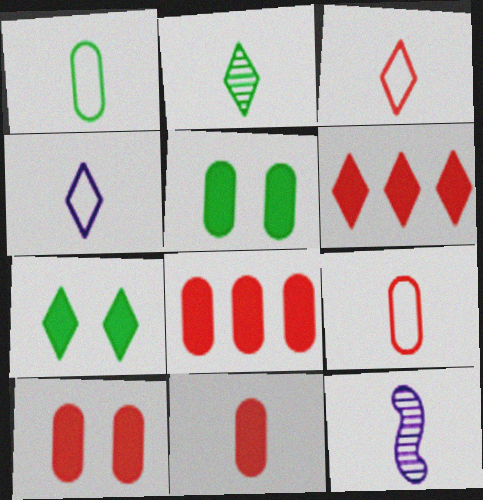[[8, 10, 11]]